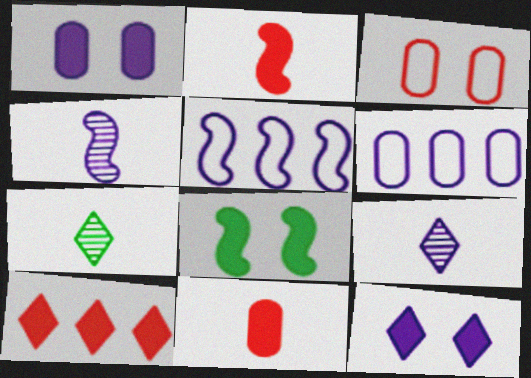[[1, 5, 9], 
[4, 6, 12]]